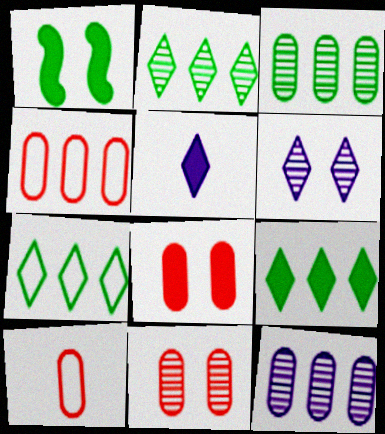[[2, 7, 9]]